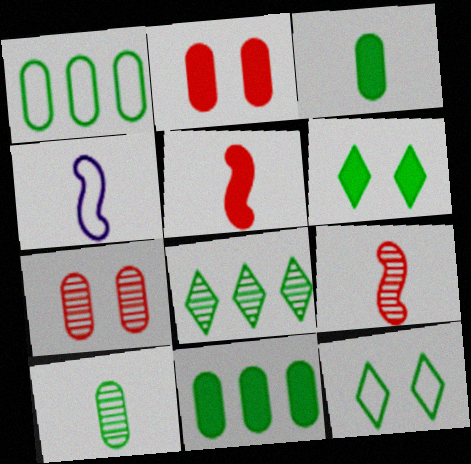[[2, 4, 8]]